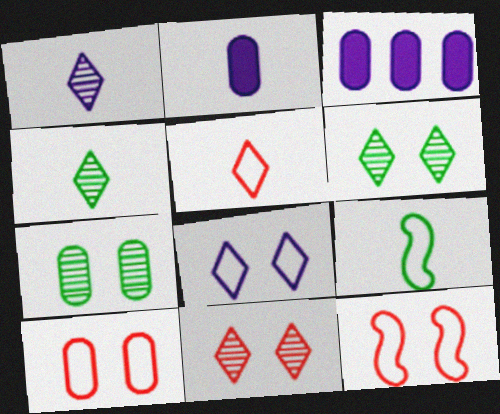[[3, 4, 12], 
[3, 9, 11]]